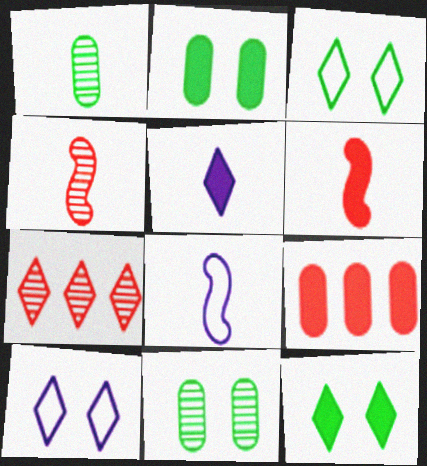[[2, 7, 8], 
[3, 5, 7]]